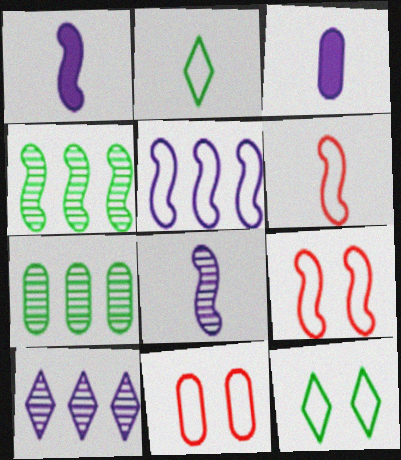[[1, 4, 9], 
[2, 5, 11], 
[3, 7, 11]]